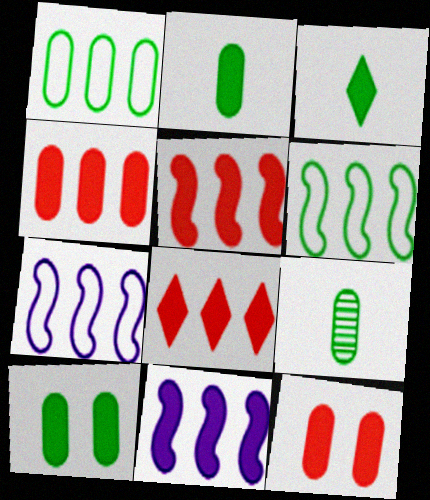[[1, 9, 10], 
[3, 11, 12], 
[4, 5, 8]]